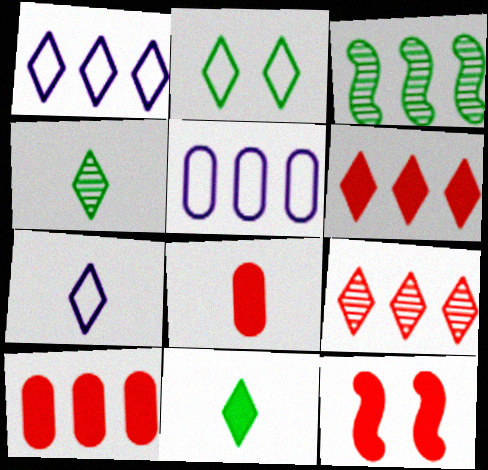[[1, 3, 10], 
[3, 5, 6], 
[4, 5, 12], 
[6, 8, 12]]